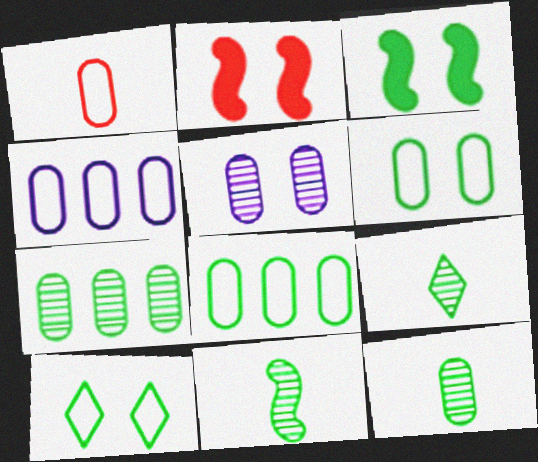[[1, 4, 6], 
[2, 4, 9], 
[2, 5, 10], 
[3, 8, 9], 
[9, 11, 12]]